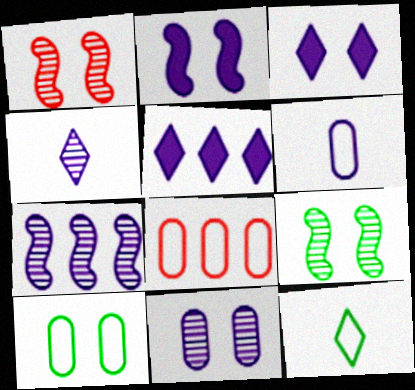[[1, 3, 10], 
[3, 6, 7], 
[4, 7, 11], 
[6, 8, 10]]